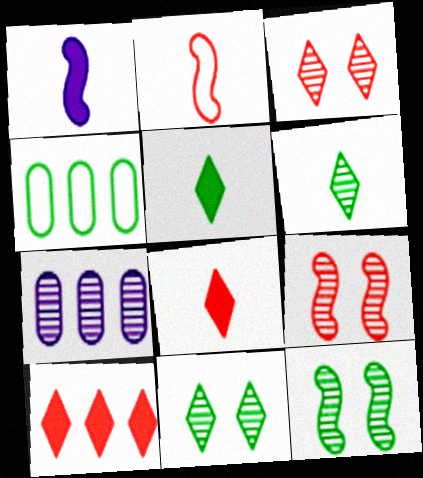[[1, 3, 4], 
[4, 5, 12], 
[6, 7, 9]]